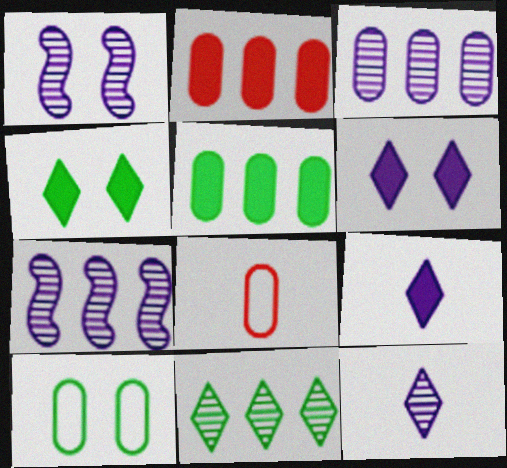[[1, 3, 12], 
[4, 7, 8]]